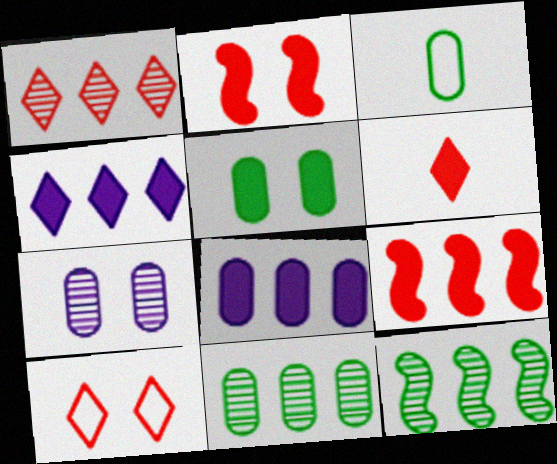[[1, 6, 10], 
[3, 5, 11]]